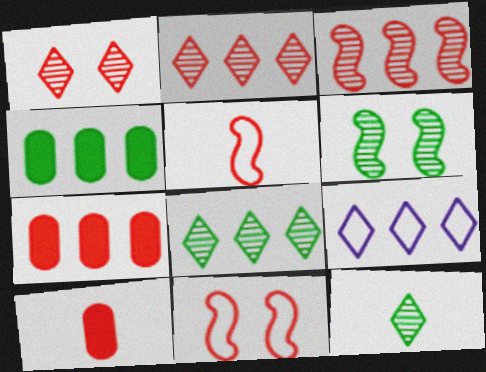[[1, 5, 7], 
[2, 10, 11], 
[3, 4, 9], 
[6, 9, 10]]